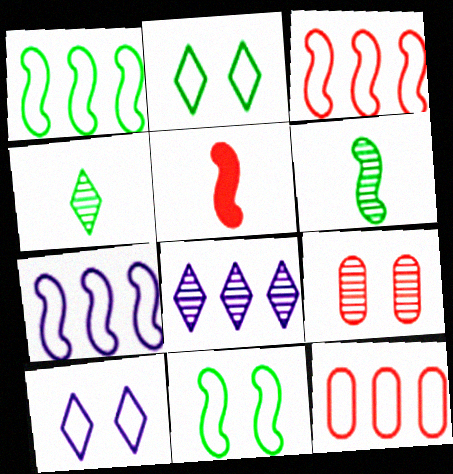[[1, 3, 7], 
[6, 8, 9]]